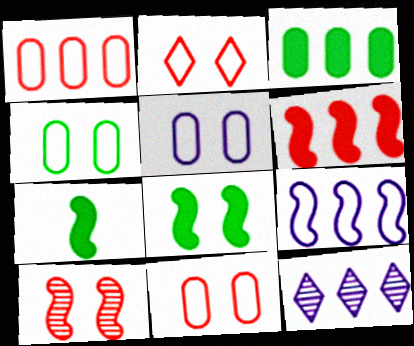[[4, 5, 11], 
[7, 9, 10], 
[7, 11, 12]]